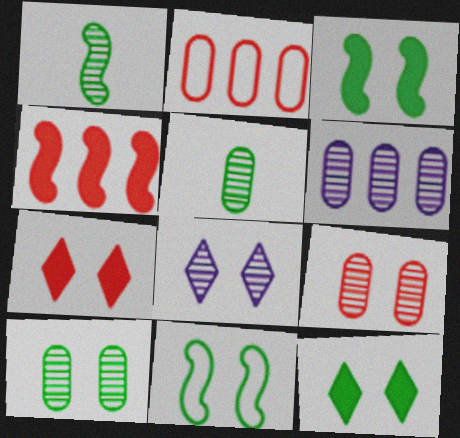[[5, 6, 9], 
[10, 11, 12]]